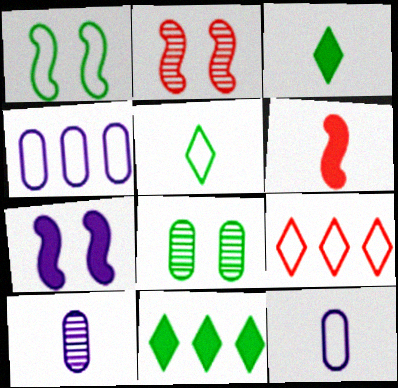[[1, 2, 7], 
[1, 9, 12], 
[2, 3, 4], 
[2, 11, 12], 
[5, 6, 10]]